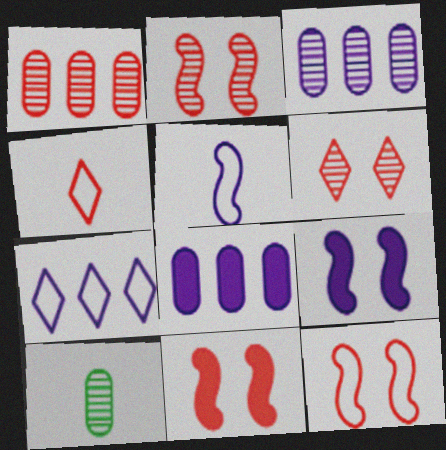[[1, 4, 11], 
[2, 11, 12], 
[7, 10, 11]]